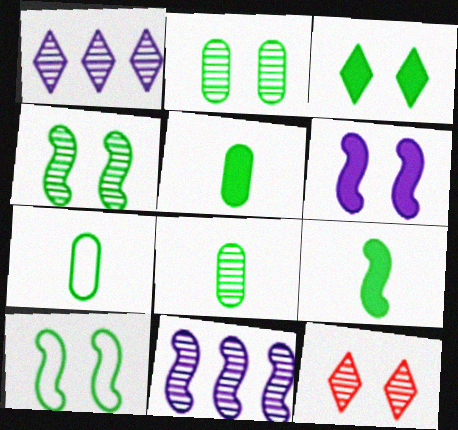[[2, 3, 10], 
[5, 7, 8], 
[8, 11, 12]]